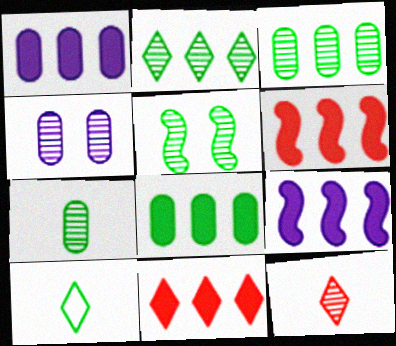[[2, 5, 7], 
[4, 6, 10], 
[5, 8, 10], 
[8, 9, 11]]